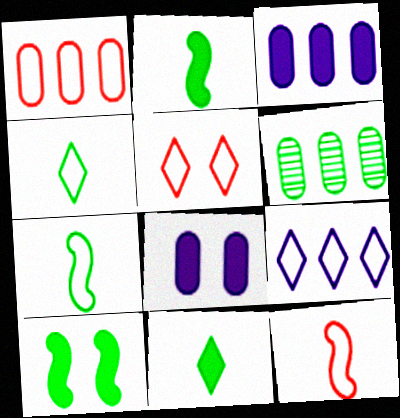[[1, 3, 6], 
[1, 5, 12], 
[4, 5, 9], 
[4, 6, 10]]